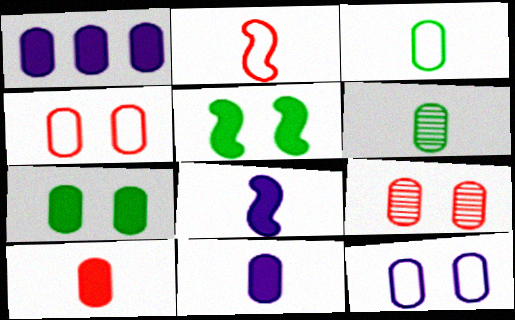[[1, 3, 9], 
[1, 4, 6], 
[1, 7, 10], 
[7, 9, 12]]